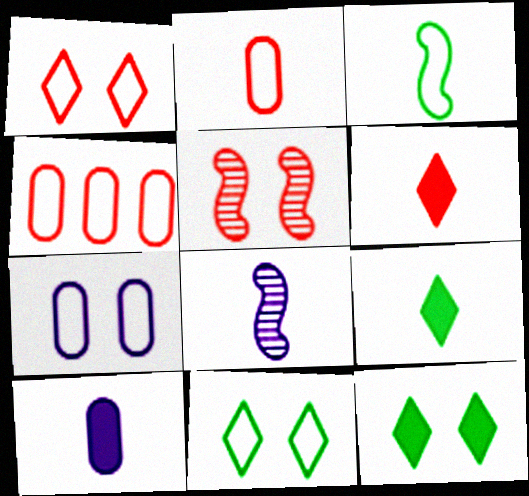[[2, 8, 9], 
[4, 5, 6], 
[4, 8, 12], 
[5, 7, 12]]